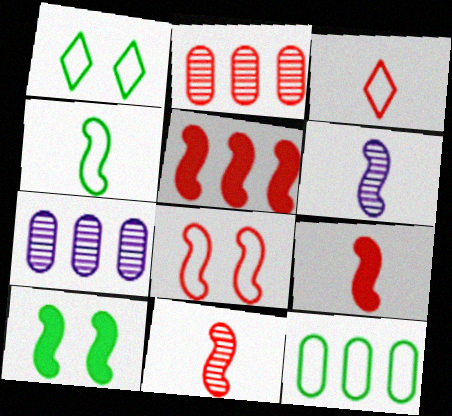[[1, 4, 12], 
[1, 7, 9], 
[3, 7, 10], 
[4, 6, 9], 
[5, 8, 11]]